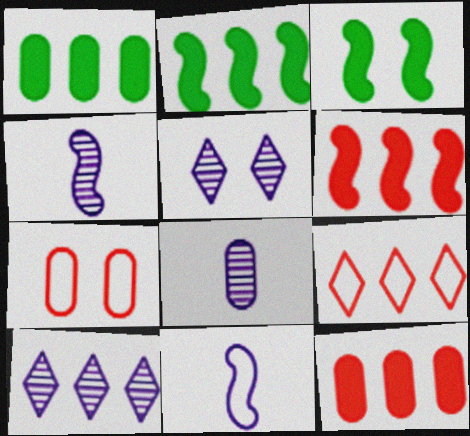[[1, 7, 8], 
[3, 5, 7], 
[3, 8, 9]]